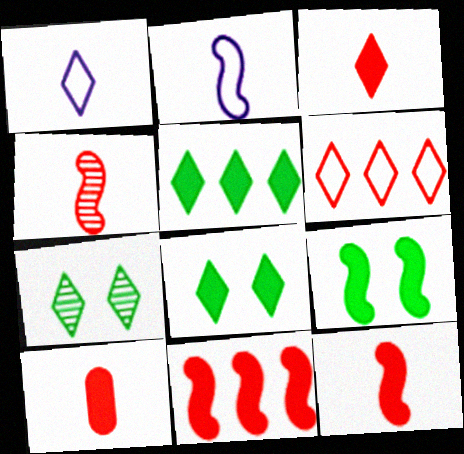[[3, 10, 12]]